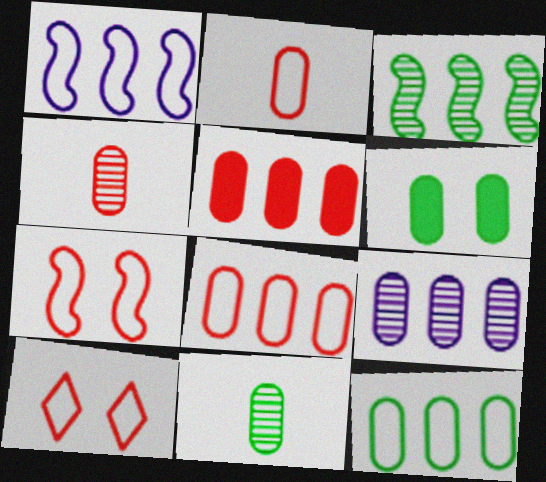[[2, 6, 9], 
[5, 9, 12], 
[6, 11, 12]]